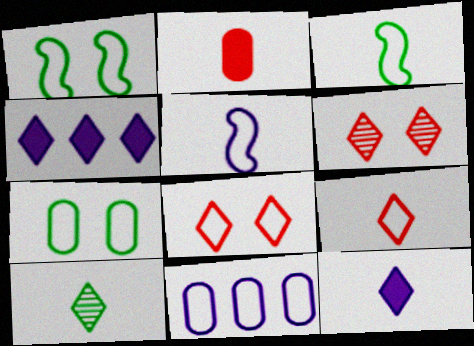[[1, 9, 11], 
[2, 5, 10], 
[3, 8, 11], 
[4, 8, 10], 
[9, 10, 12]]